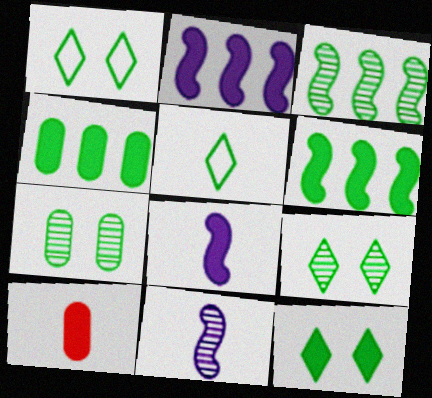[[1, 9, 12], 
[2, 10, 12], 
[5, 6, 7], 
[5, 10, 11]]